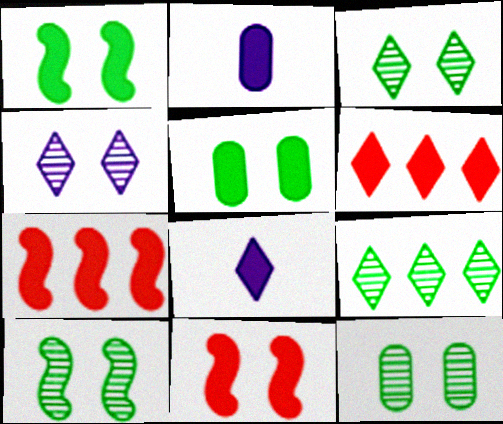[[1, 2, 6], 
[3, 10, 12], 
[5, 7, 8]]